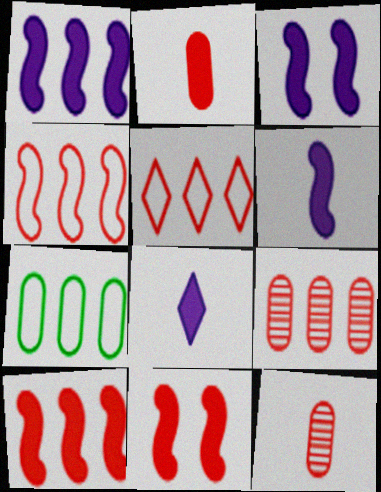[[1, 3, 6], 
[5, 9, 10], 
[5, 11, 12]]